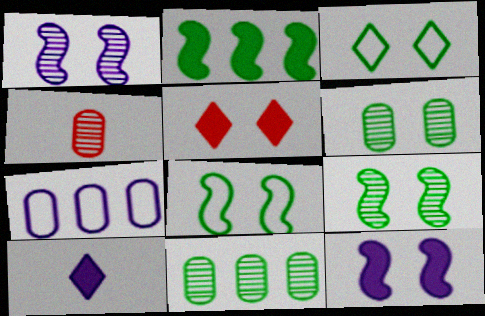[[1, 7, 10]]